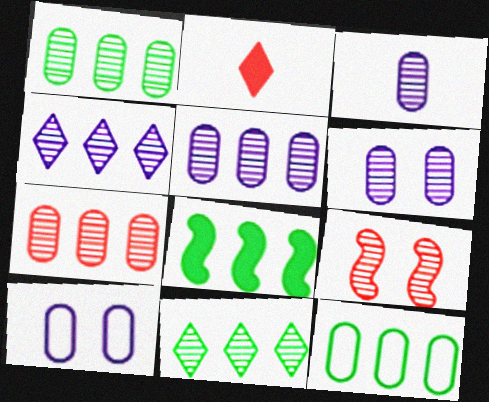[[1, 5, 7], 
[3, 5, 6], 
[3, 9, 11], 
[8, 11, 12]]